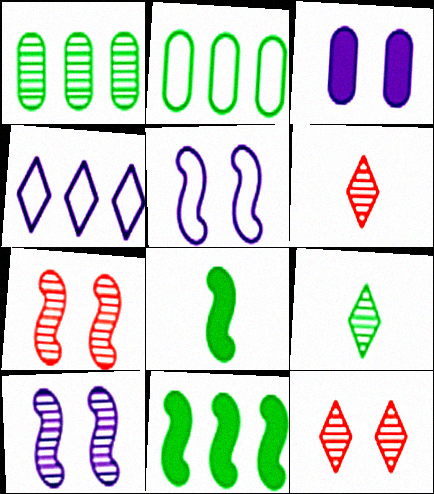[[1, 6, 10]]